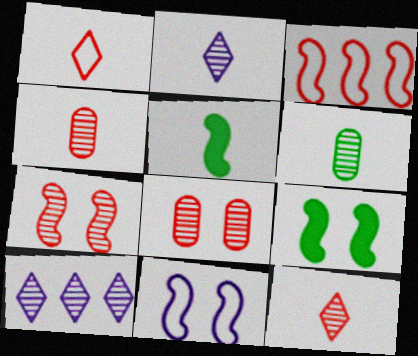[[6, 7, 10], 
[7, 9, 11]]